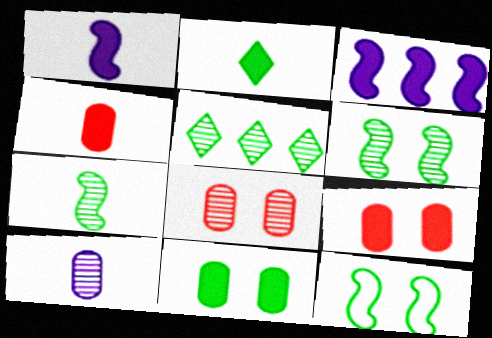[[1, 2, 4], 
[2, 3, 9]]